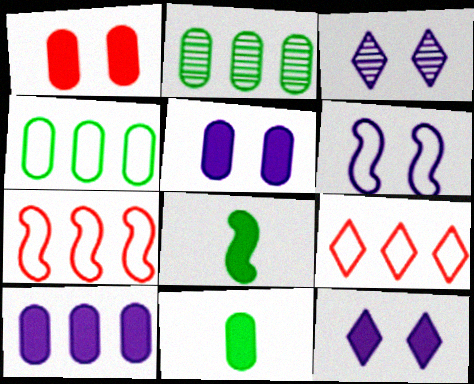[[1, 10, 11], 
[3, 5, 6], 
[3, 7, 11]]